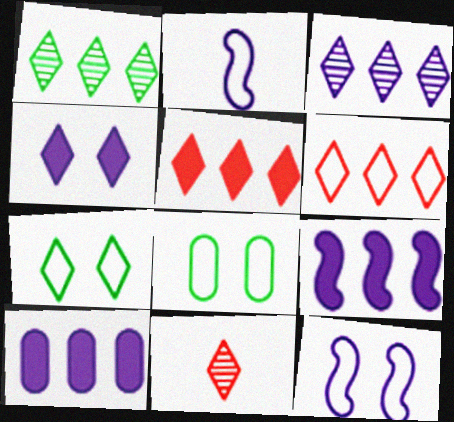[[2, 6, 8], 
[8, 9, 11]]